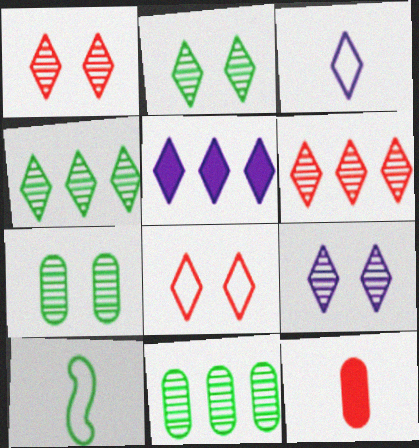[[1, 2, 9], 
[3, 5, 9]]